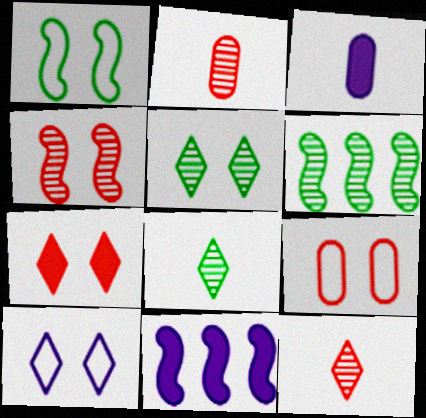[[1, 9, 10], 
[4, 7, 9], 
[5, 7, 10], 
[8, 9, 11]]